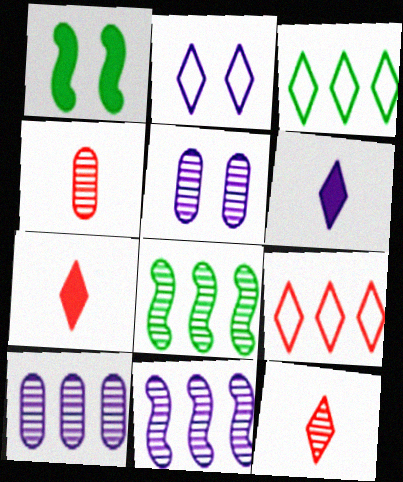[[5, 8, 12]]